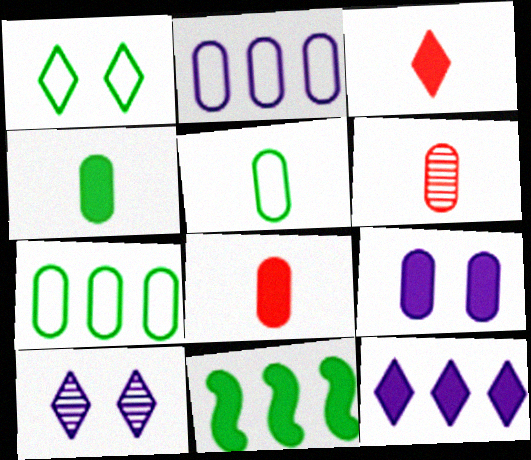[[3, 9, 11], 
[6, 7, 9]]